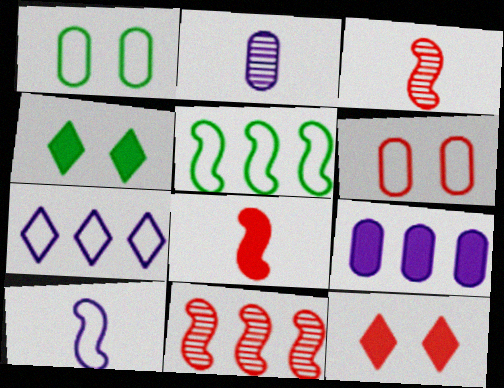[[2, 5, 12], 
[4, 8, 9]]